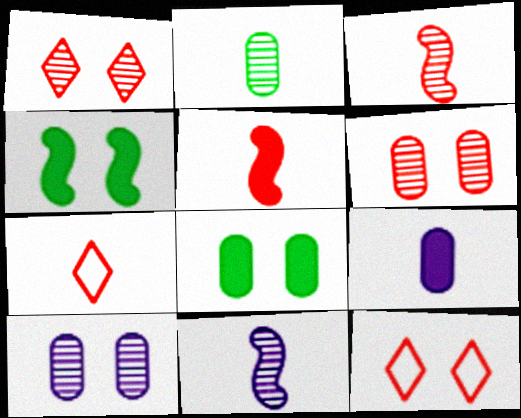[[4, 10, 12]]